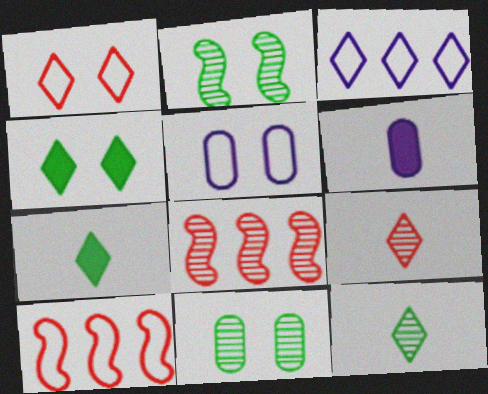[[3, 4, 9], 
[5, 7, 8]]